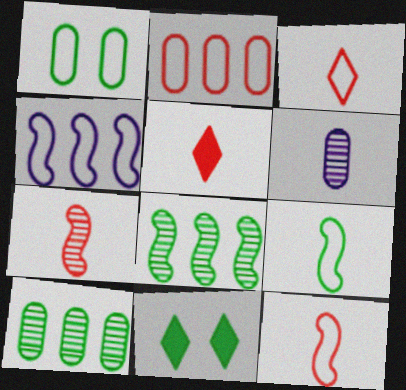[[1, 3, 4], 
[5, 6, 9], 
[9, 10, 11]]